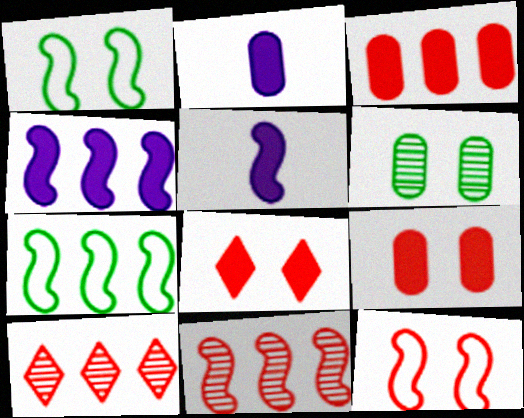[[1, 2, 10], 
[1, 5, 11], 
[4, 7, 11]]